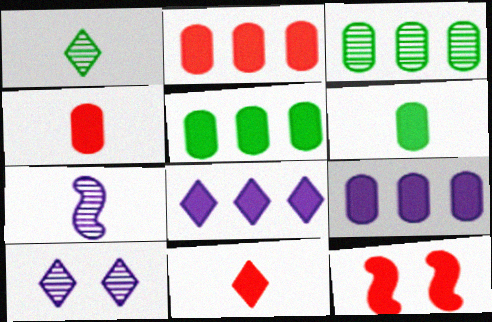[[2, 5, 9], 
[2, 11, 12], 
[6, 8, 12]]